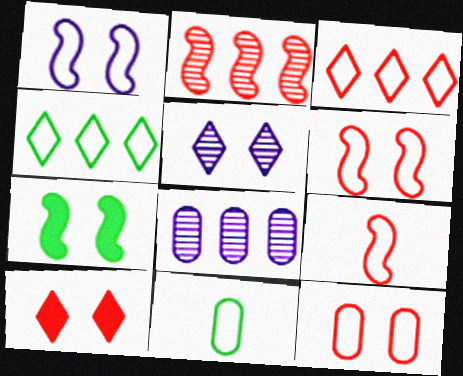[[1, 3, 11], 
[3, 9, 12], 
[5, 7, 12]]